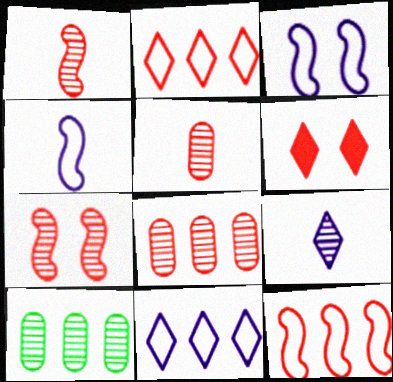[[4, 6, 10], 
[5, 6, 12], 
[7, 9, 10]]